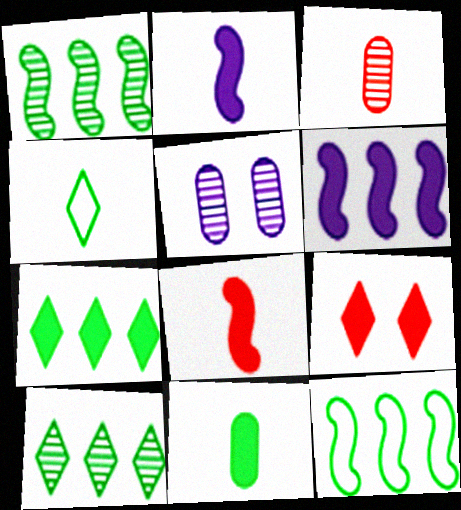[[2, 3, 4], 
[6, 9, 11]]